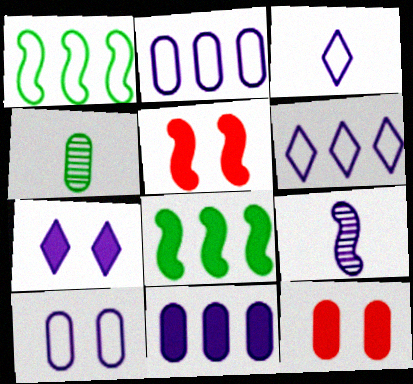[[1, 5, 9], 
[2, 4, 12], 
[2, 7, 9], 
[4, 5, 6]]